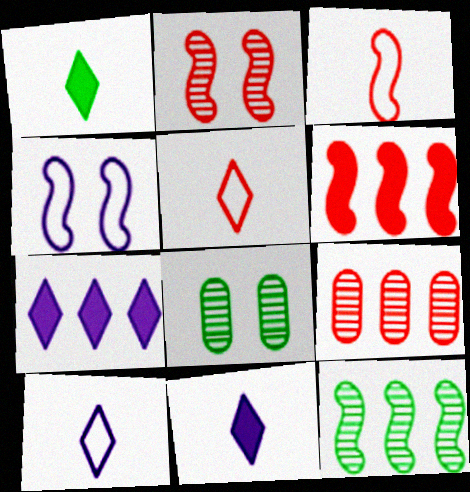[[1, 4, 9], 
[2, 3, 6], 
[3, 7, 8], 
[6, 8, 10]]